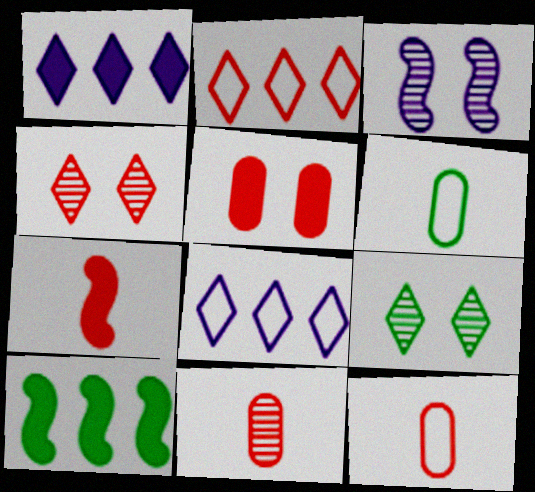[[6, 9, 10]]